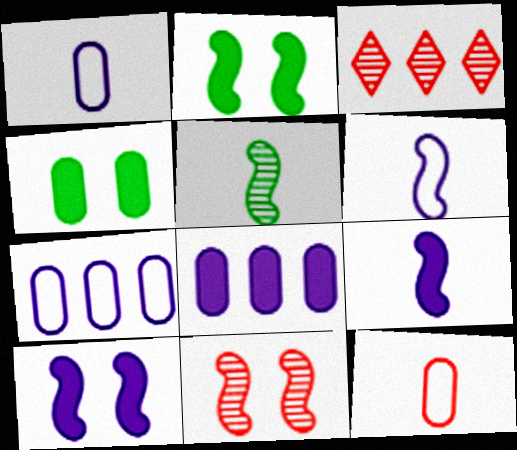[[1, 2, 3], 
[3, 4, 6]]